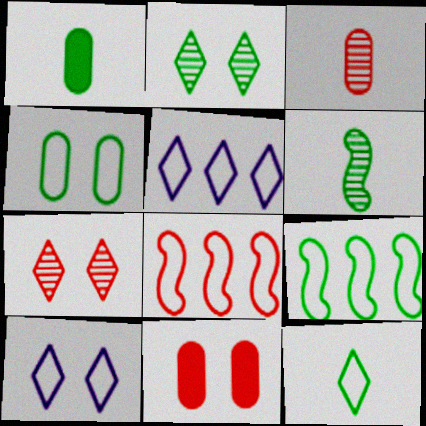[[1, 2, 9], 
[1, 6, 12], 
[4, 9, 12], 
[5, 6, 11]]